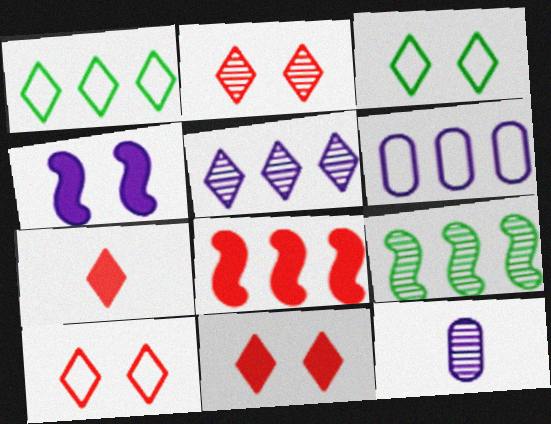[[2, 9, 12], 
[2, 10, 11], 
[3, 5, 7], 
[3, 8, 12]]